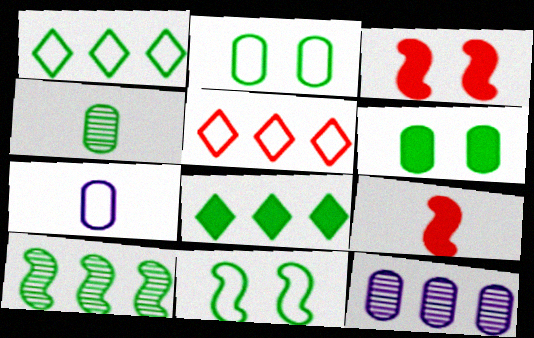[[4, 8, 11], 
[5, 7, 11]]